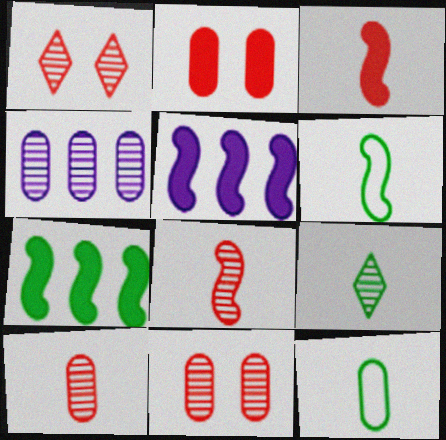[[1, 5, 12], 
[2, 4, 12]]